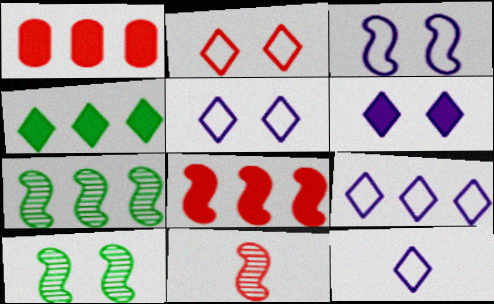[[1, 2, 11], 
[1, 7, 9], 
[1, 10, 12], 
[5, 9, 12]]